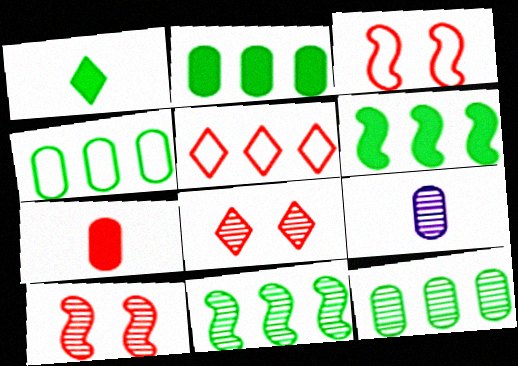[[2, 4, 12], 
[5, 7, 10], 
[8, 9, 11]]